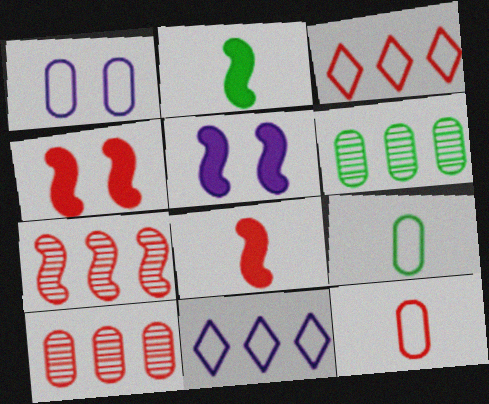[]